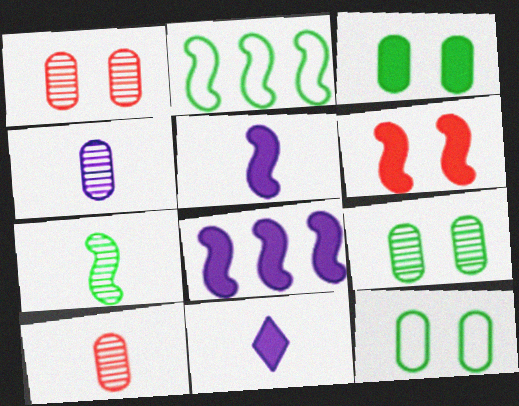[[1, 2, 11], 
[3, 9, 12]]